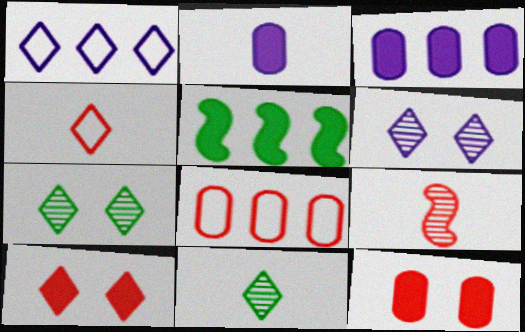[[1, 10, 11], 
[2, 5, 10], 
[8, 9, 10]]